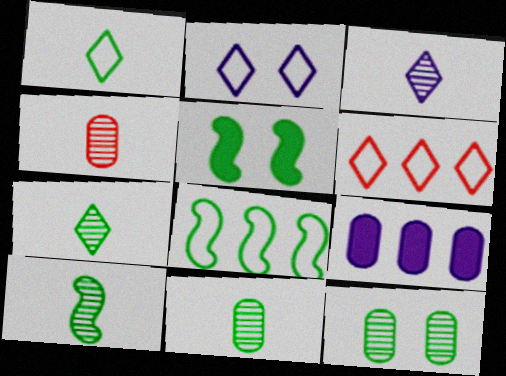[[1, 2, 6], 
[3, 4, 10], 
[5, 8, 10], 
[7, 10, 11]]